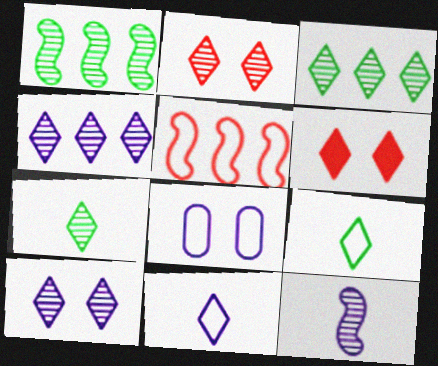[[2, 4, 7], 
[3, 6, 11], 
[4, 6, 9], 
[5, 8, 9]]